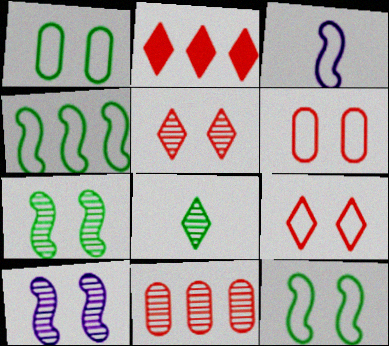[[8, 10, 11]]